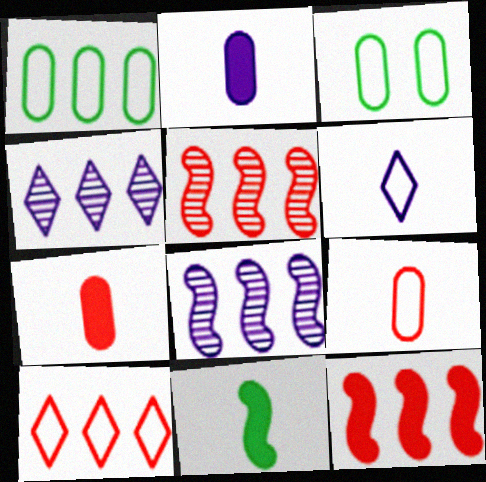[[1, 4, 12]]